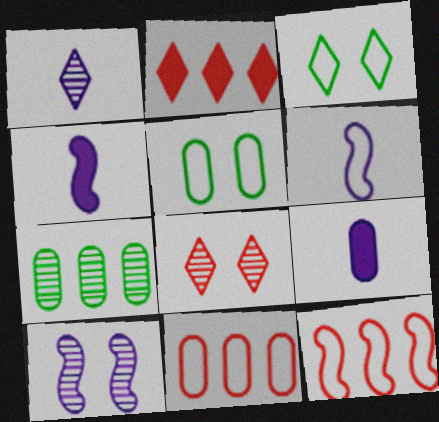[[1, 2, 3], 
[1, 6, 9], 
[3, 6, 11]]